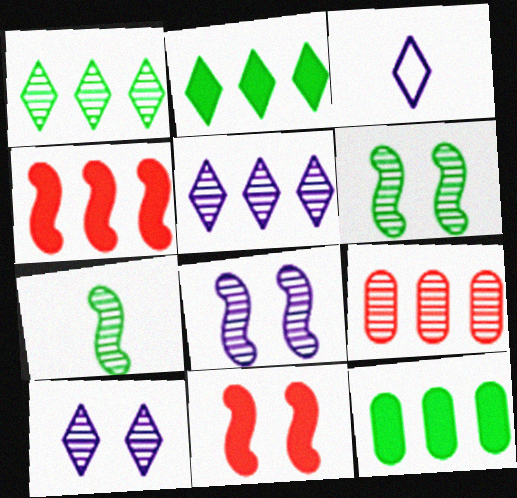[[7, 9, 10]]